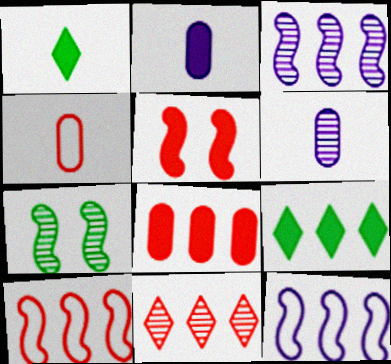[[2, 5, 9], 
[4, 5, 11], 
[6, 7, 11], 
[8, 10, 11]]